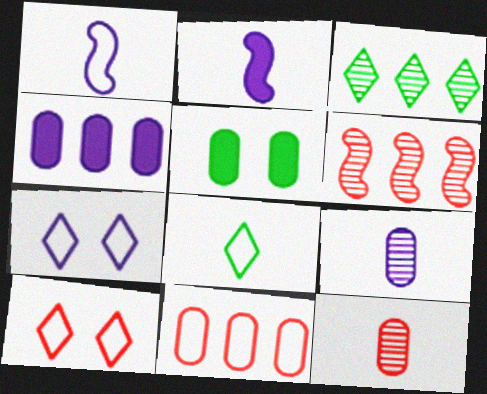[[2, 8, 12], 
[5, 9, 11]]